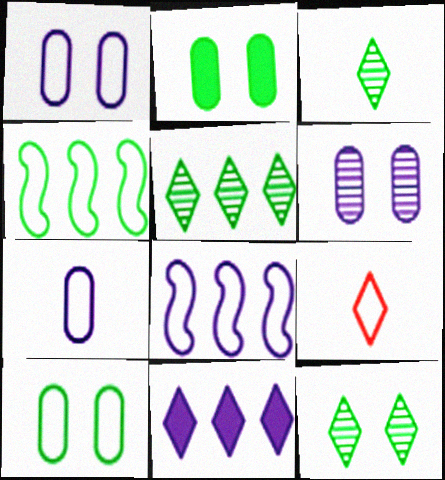[[1, 4, 9], 
[2, 3, 4], 
[3, 5, 12], 
[8, 9, 10], 
[9, 11, 12]]